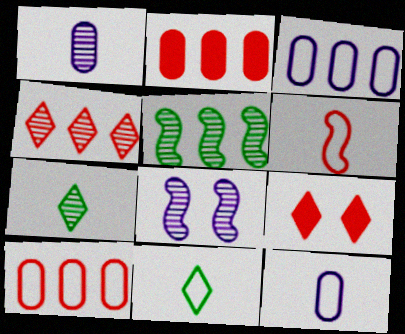[[2, 8, 11], 
[5, 9, 12], 
[6, 11, 12]]